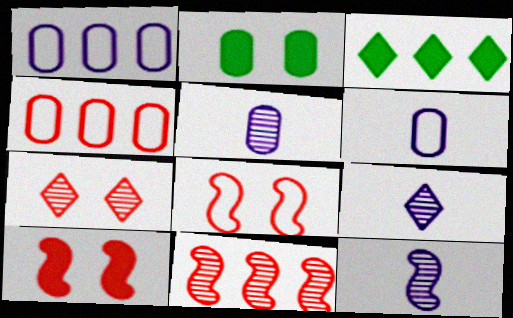[[1, 3, 11], 
[2, 4, 5], 
[3, 5, 8], 
[5, 9, 12]]